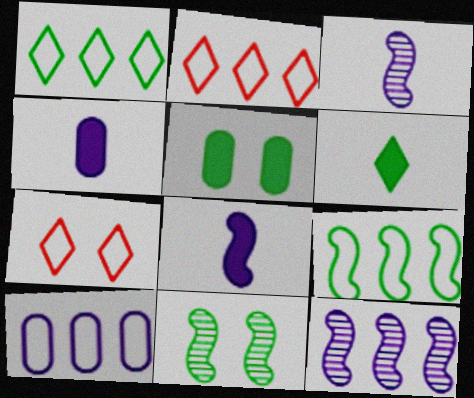[[2, 3, 5], 
[2, 4, 11], 
[2, 9, 10]]